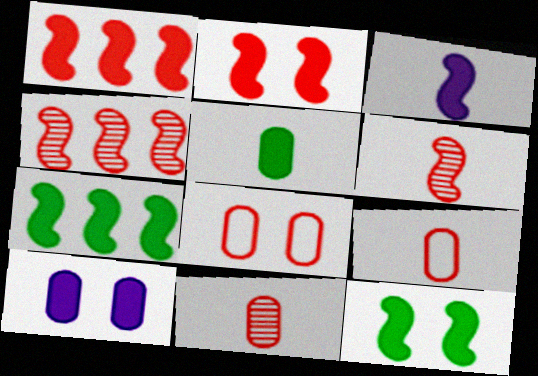[[1, 3, 12], 
[2, 3, 7]]